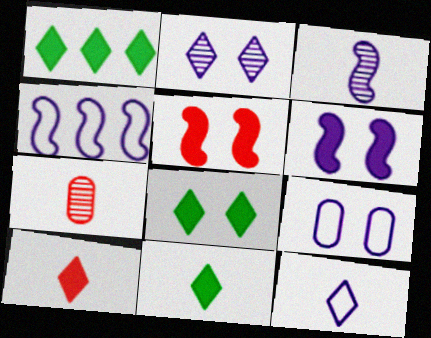[[1, 8, 11], 
[2, 6, 9], 
[3, 4, 6], 
[4, 7, 8], 
[4, 9, 12]]